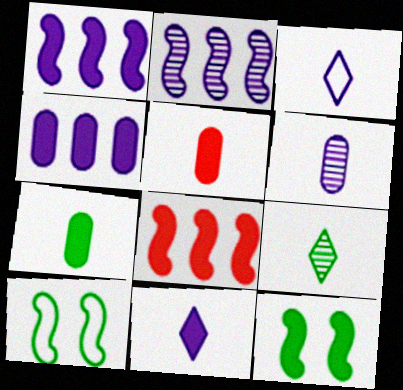[]